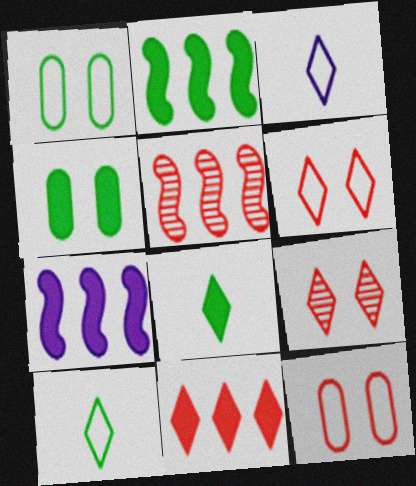[[2, 4, 8], 
[3, 4, 5]]